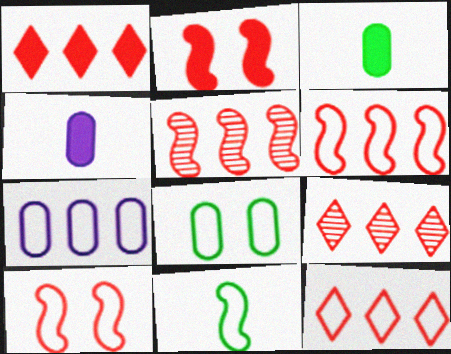[[1, 9, 12]]